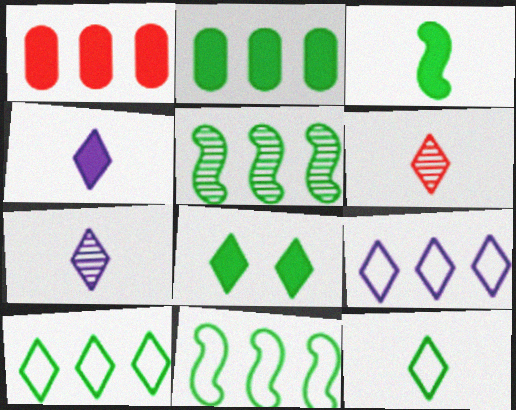[[1, 5, 9], 
[2, 3, 8], 
[2, 5, 10], 
[4, 6, 12], 
[6, 8, 9]]